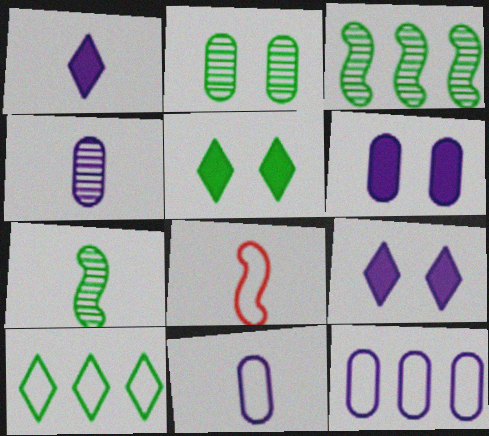[[4, 6, 12]]